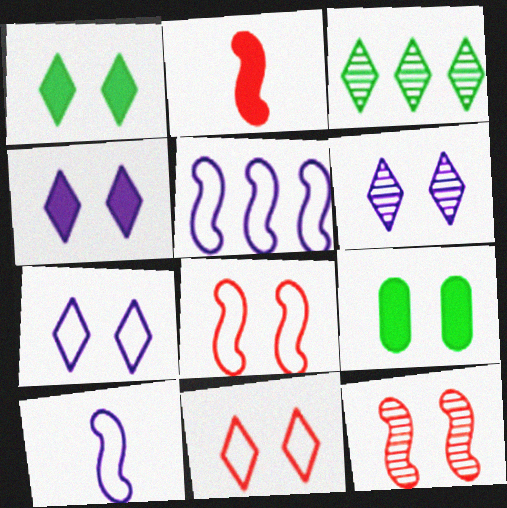[[1, 6, 11], 
[4, 6, 7], 
[6, 8, 9], 
[7, 9, 12]]